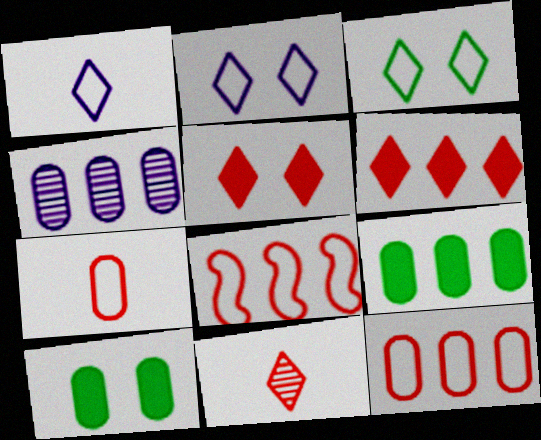[[4, 7, 10], 
[4, 9, 12]]